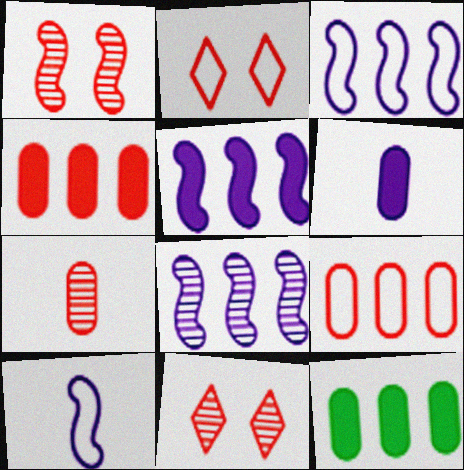[[3, 5, 8], 
[10, 11, 12]]